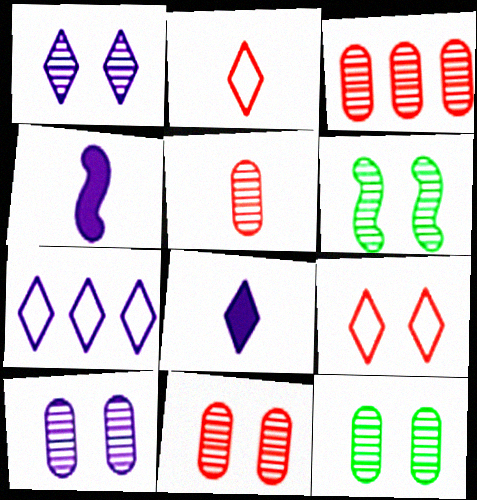[[1, 6, 11], 
[1, 7, 8], 
[3, 5, 11], 
[4, 7, 10], 
[10, 11, 12]]